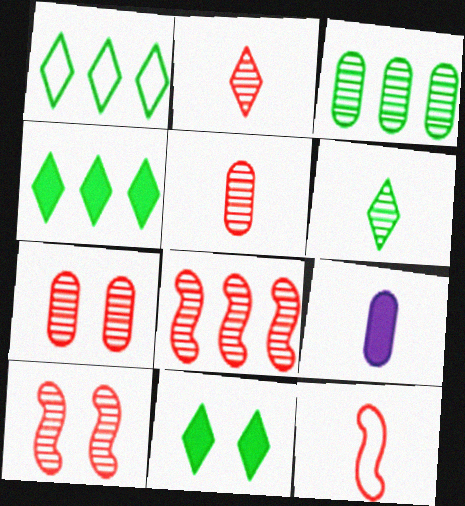[[1, 6, 11], 
[1, 9, 10], 
[2, 7, 8], 
[6, 9, 12]]